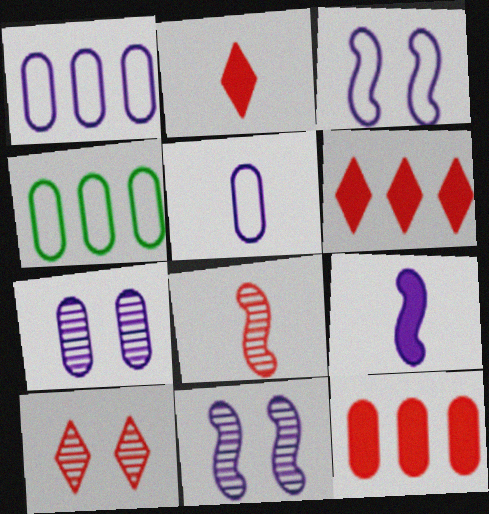[[2, 4, 11], 
[4, 9, 10]]